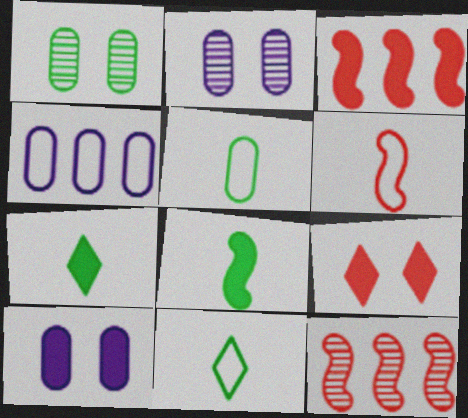[[2, 3, 11], 
[3, 7, 10], 
[10, 11, 12]]